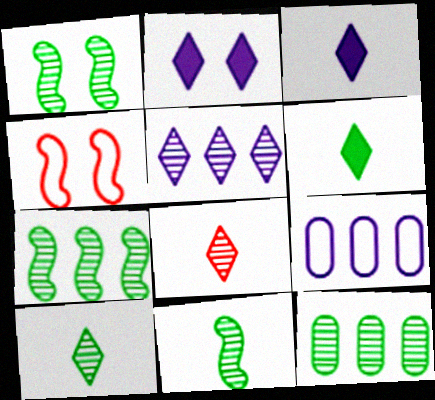[[1, 7, 11], 
[1, 10, 12], 
[3, 4, 12]]